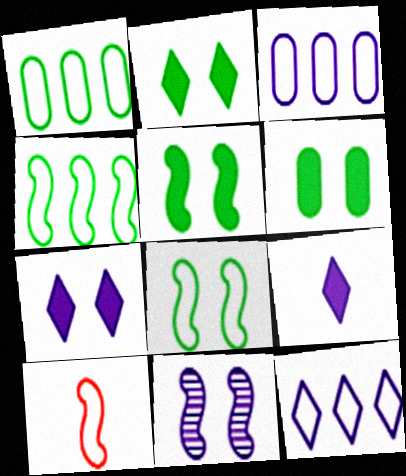[[2, 5, 6], 
[3, 9, 11]]